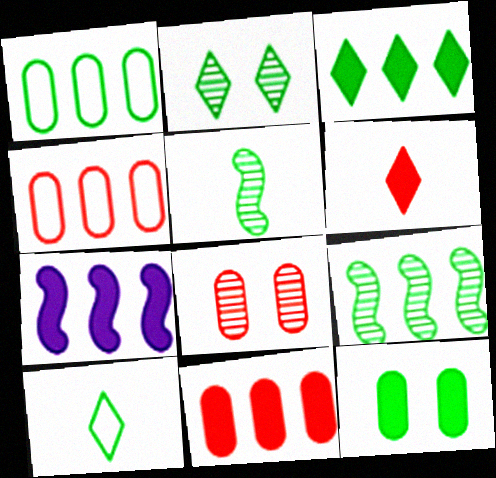[[1, 3, 9], 
[2, 3, 10], 
[3, 7, 11], 
[6, 7, 12], 
[7, 8, 10], 
[9, 10, 12]]